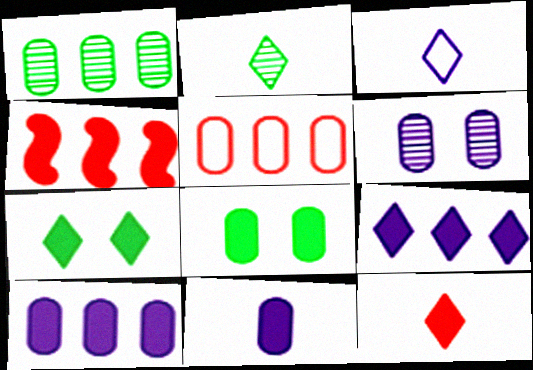[[1, 5, 10], 
[2, 3, 12], 
[4, 7, 11], 
[7, 9, 12]]